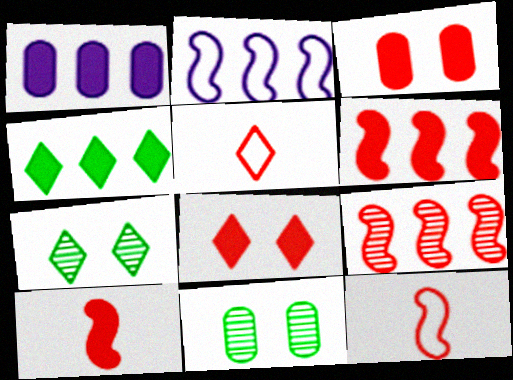[[1, 4, 6], 
[1, 7, 12], 
[3, 5, 9]]